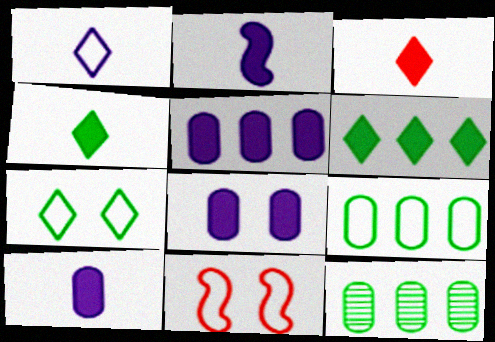[[1, 9, 11], 
[5, 8, 10]]